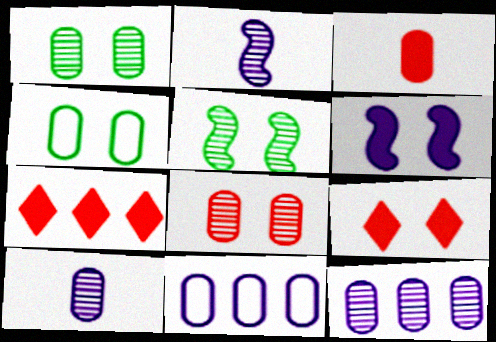[[1, 3, 11], 
[2, 4, 7], 
[3, 4, 12]]